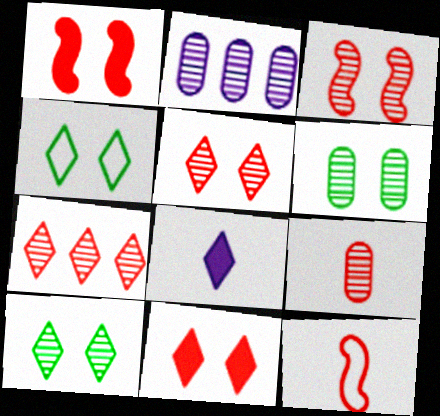[[2, 6, 9], 
[3, 7, 9], 
[4, 7, 8]]